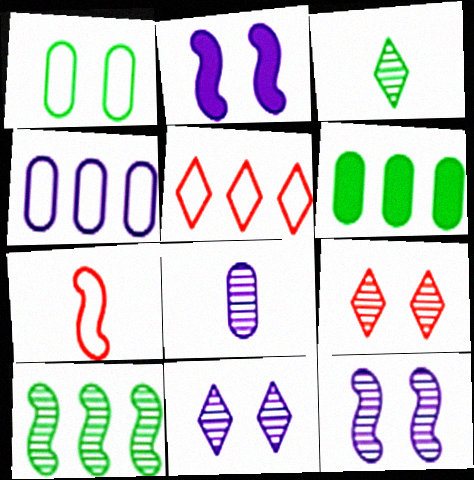[[1, 2, 9], 
[2, 7, 10], 
[6, 7, 11], 
[8, 9, 10]]